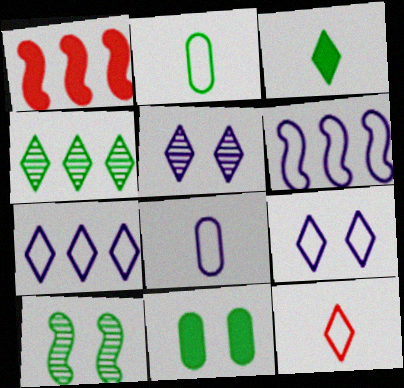[[1, 2, 5], 
[6, 8, 9]]